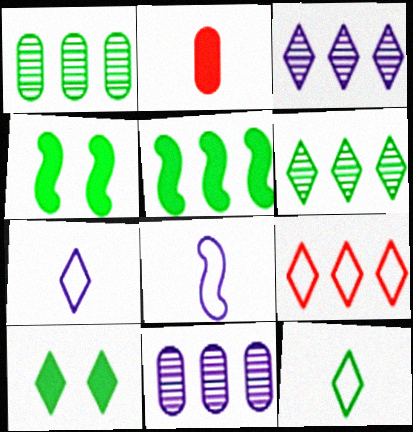[[1, 4, 12], 
[5, 9, 11], 
[6, 10, 12]]